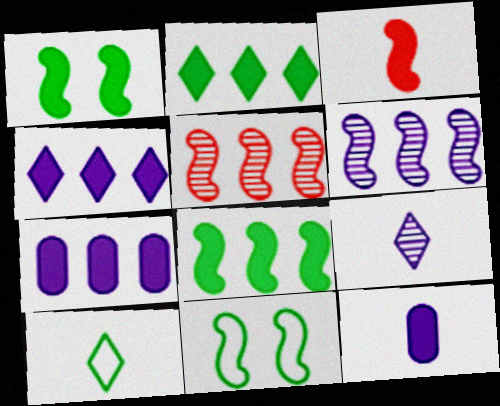[[3, 6, 11]]